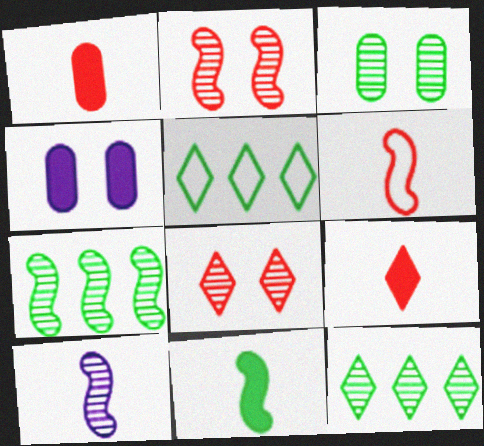[[2, 7, 10], 
[3, 5, 11], 
[4, 6, 12], 
[6, 10, 11]]